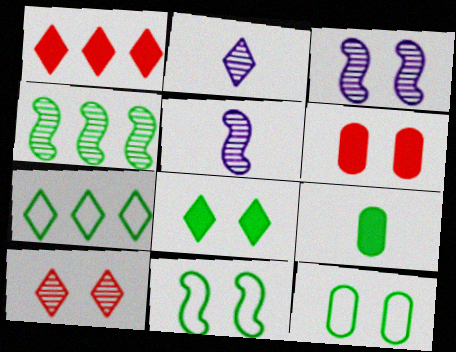[[1, 5, 12], 
[5, 6, 7]]